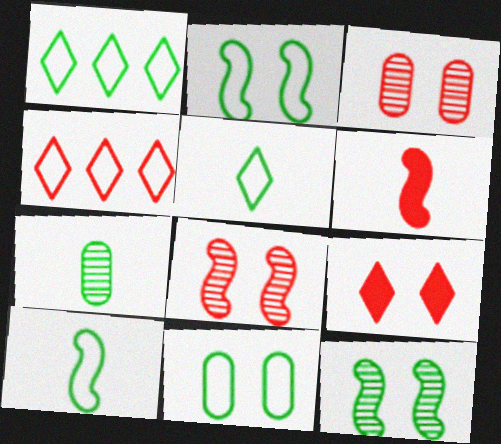[[1, 10, 11], 
[3, 4, 6]]